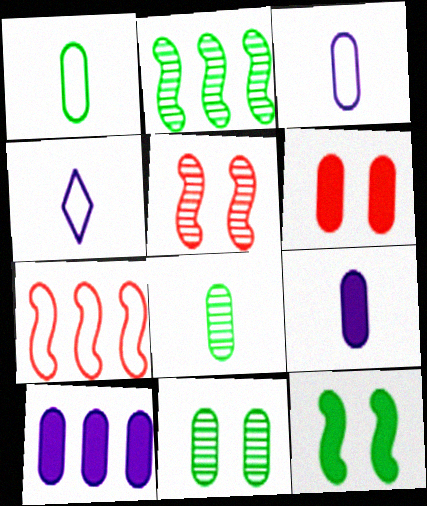[[2, 4, 6]]